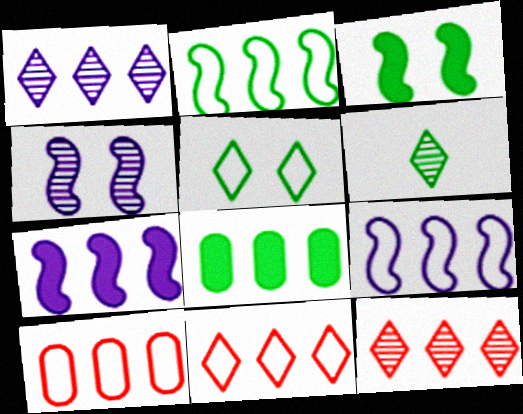[[8, 9, 12]]